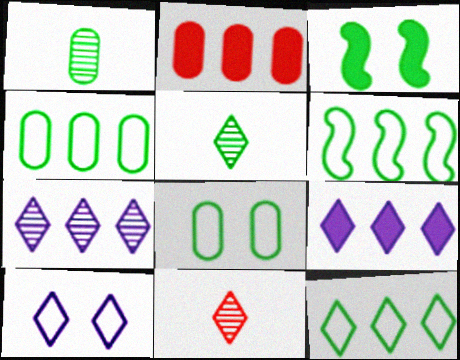[[1, 3, 12], 
[2, 6, 7], 
[3, 4, 5], 
[4, 6, 12]]